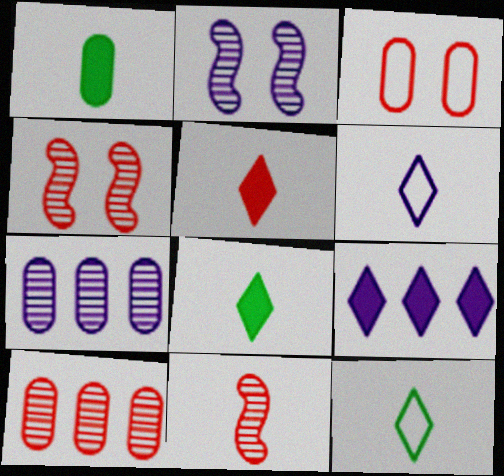[[1, 3, 7], 
[1, 6, 11]]